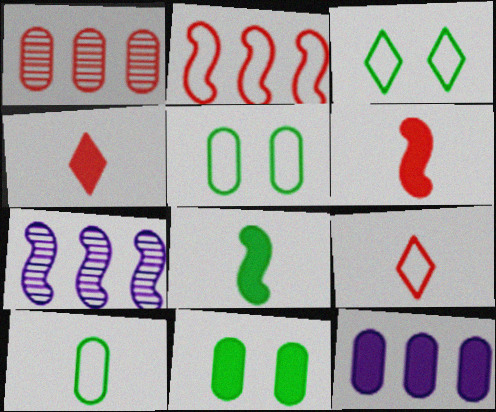[[4, 5, 7], 
[7, 9, 11]]